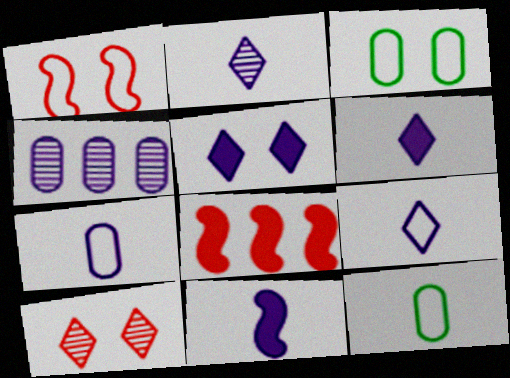[[2, 3, 8], 
[2, 6, 9], 
[2, 7, 11]]